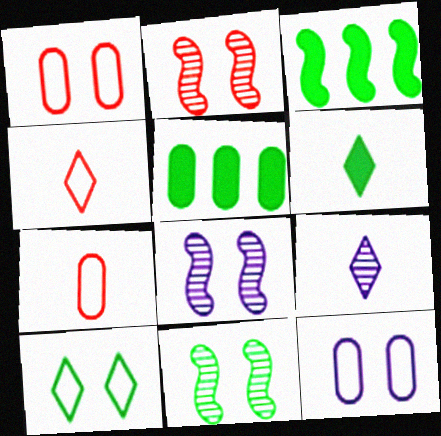[[1, 3, 9], 
[2, 8, 11], 
[4, 5, 8], 
[4, 6, 9]]